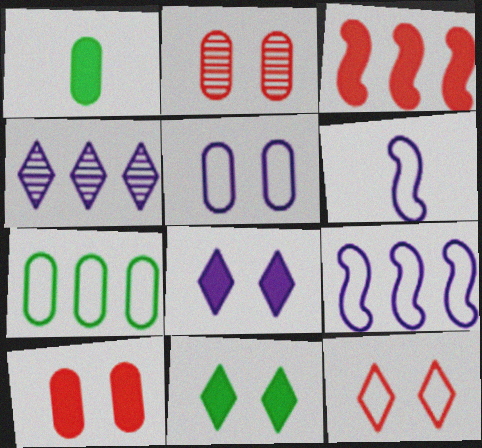[[1, 3, 8], 
[3, 4, 7], 
[6, 7, 12]]